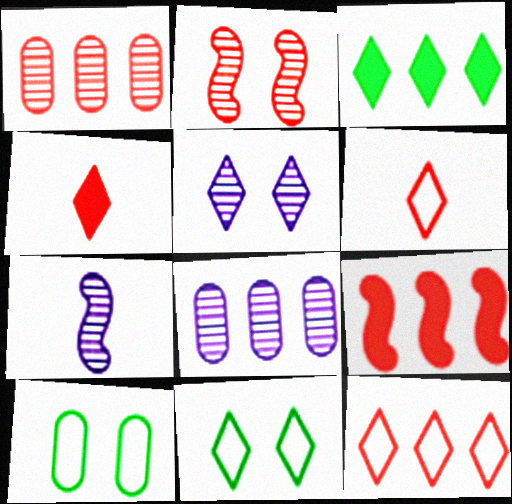[[1, 9, 12], 
[3, 5, 6], 
[5, 7, 8]]